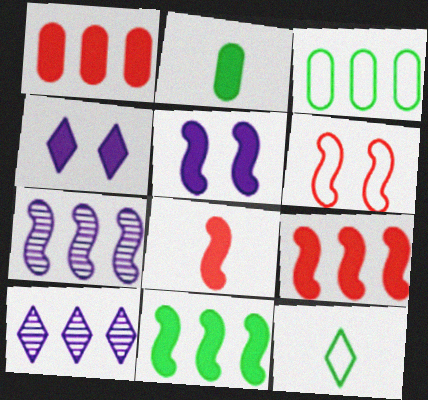[[2, 4, 9], 
[2, 6, 10], 
[3, 9, 10], 
[5, 8, 11]]